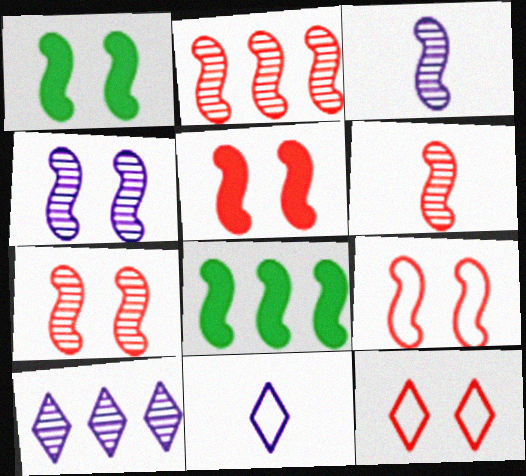[[1, 4, 9], 
[2, 6, 7], 
[3, 8, 9], 
[5, 7, 9]]